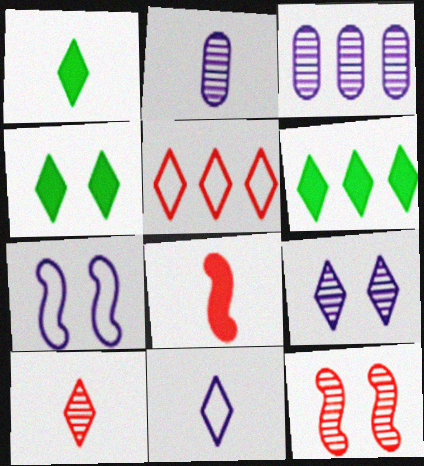[[1, 4, 6], 
[1, 5, 9], 
[1, 10, 11]]